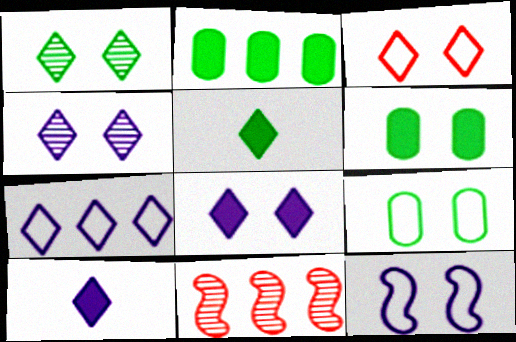[[1, 3, 8], 
[2, 7, 11], 
[3, 9, 12], 
[4, 7, 10], 
[9, 10, 11]]